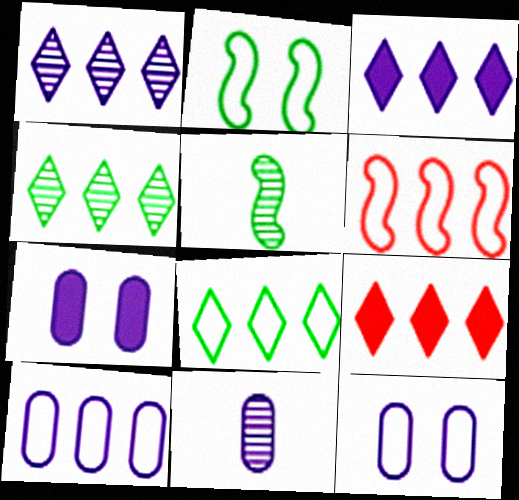[[1, 8, 9], 
[2, 9, 11], 
[5, 9, 12], 
[6, 8, 10], 
[7, 10, 11]]